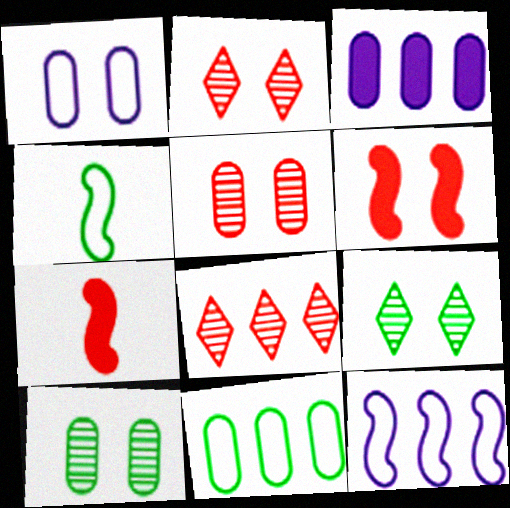[[1, 6, 9], 
[2, 3, 4]]